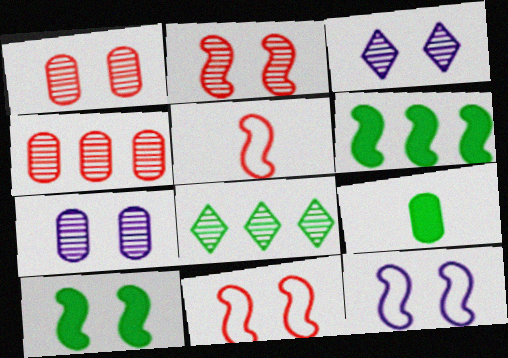[[2, 10, 12]]